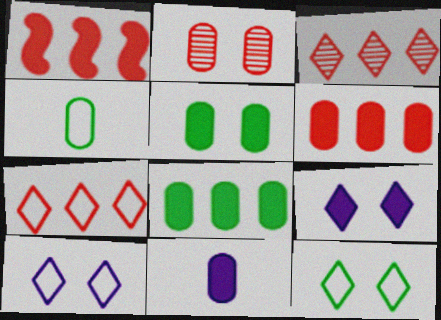[[5, 6, 11]]